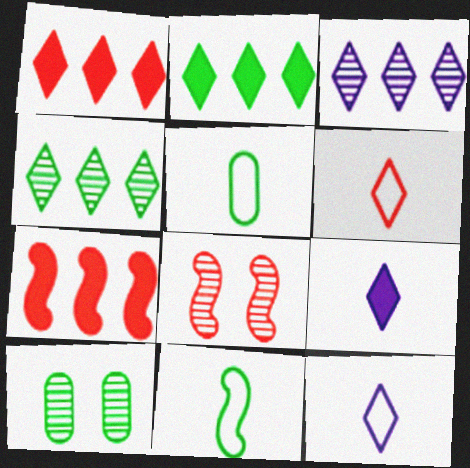[[2, 10, 11], 
[7, 10, 12]]